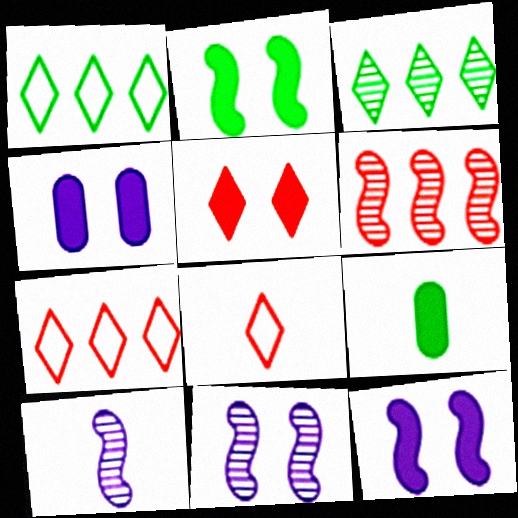[[2, 4, 5], 
[7, 9, 11], 
[8, 9, 10]]